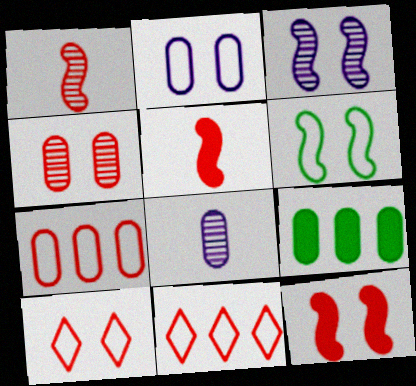[[2, 6, 10], 
[3, 6, 12], 
[4, 5, 11], 
[4, 10, 12]]